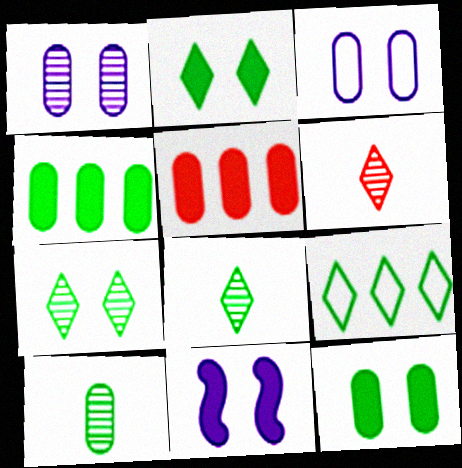[[2, 8, 9], 
[3, 5, 10]]